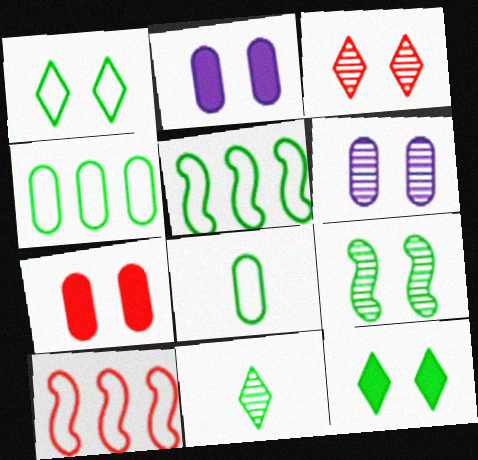[[1, 5, 8], 
[2, 10, 11], 
[3, 6, 9]]